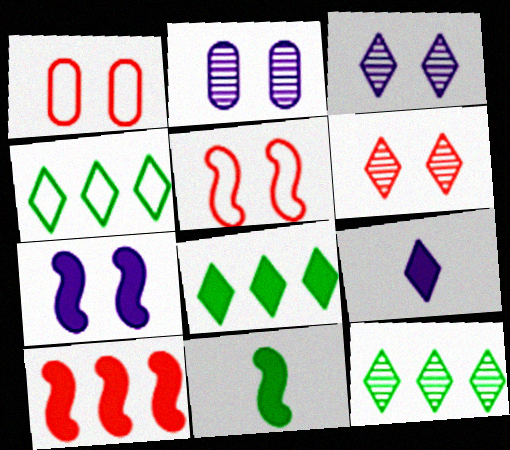[[4, 6, 9], 
[4, 8, 12], 
[7, 10, 11]]